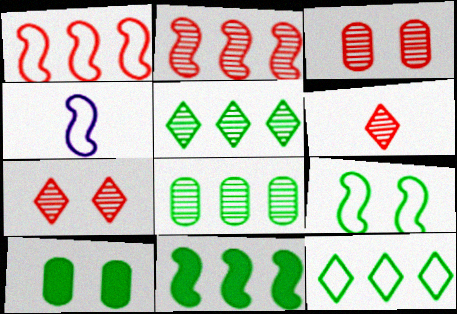[[1, 4, 9], 
[2, 3, 6], 
[8, 11, 12]]